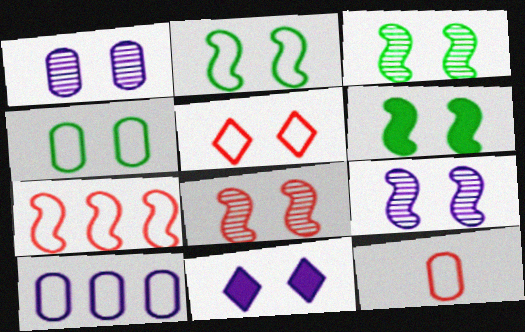[[1, 5, 6], 
[2, 3, 6], 
[3, 8, 9], 
[4, 8, 11], 
[4, 10, 12], 
[5, 7, 12]]